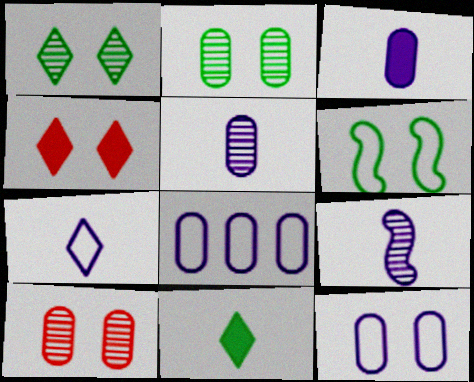[[3, 7, 9]]